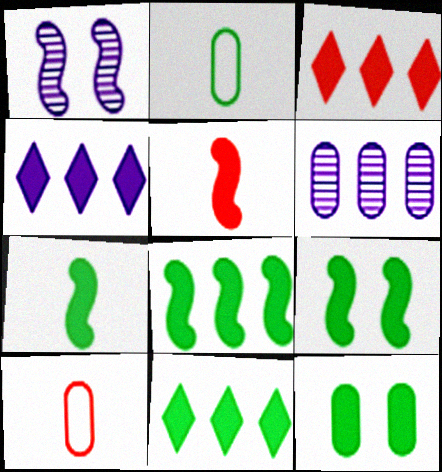[[1, 2, 3], 
[1, 10, 11], 
[3, 4, 11], 
[4, 5, 12], 
[6, 10, 12], 
[7, 8, 9], 
[7, 11, 12]]